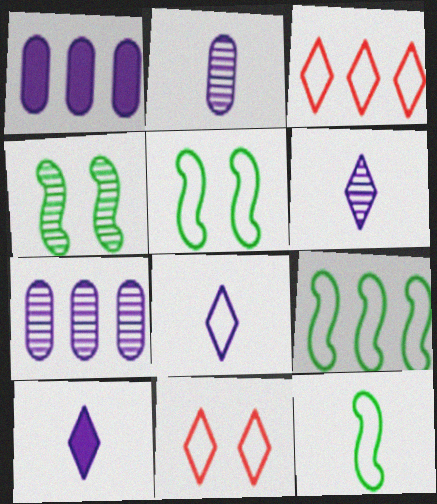[[5, 9, 12], 
[6, 8, 10]]